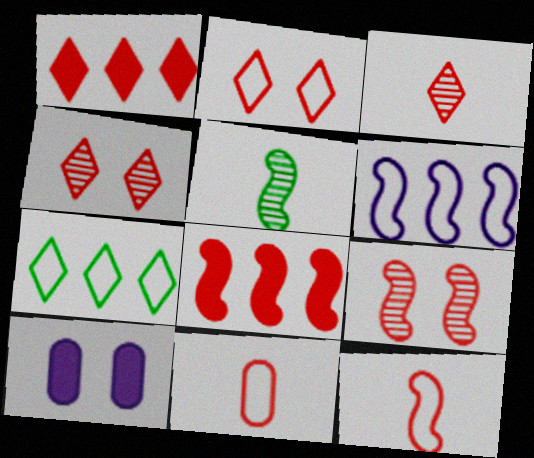[[1, 2, 3], 
[1, 9, 11], 
[4, 8, 11], 
[8, 9, 12]]